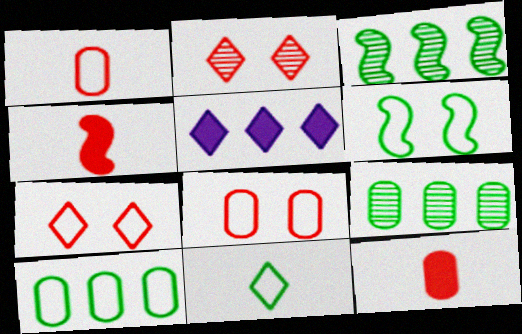[[2, 5, 11], 
[6, 10, 11]]